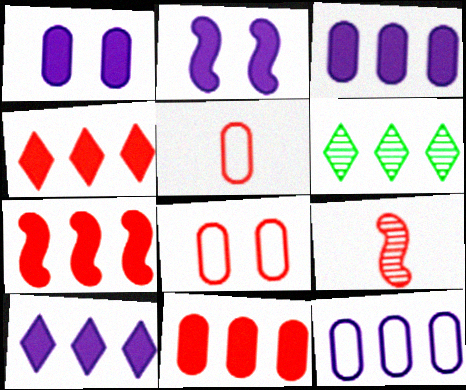[[2, 5, 6], 
[4, 7, 11], 
[4, 8, 9], 
[6, 7, 12]]